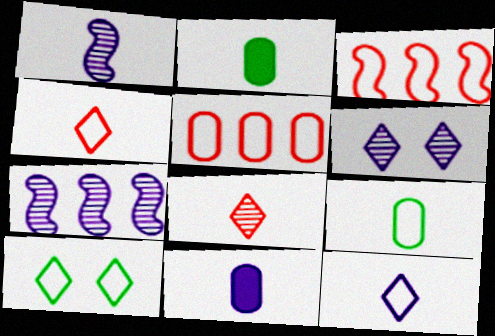[[1, 2, 4], 
[1, 11, 12], 
[2, 3, 6]]